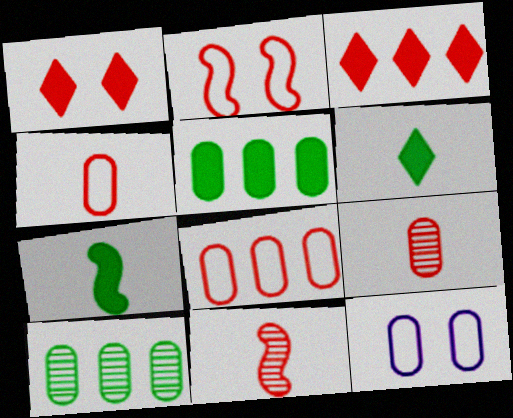[[1, 8, 11], 
[2, 3, 9], 
[5, 9, 12]]